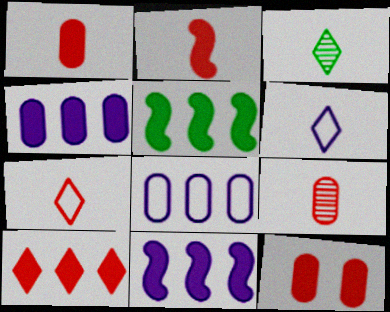[[2, 7, 9], 
[2, 10, 12], 
[4, 5, 10]]